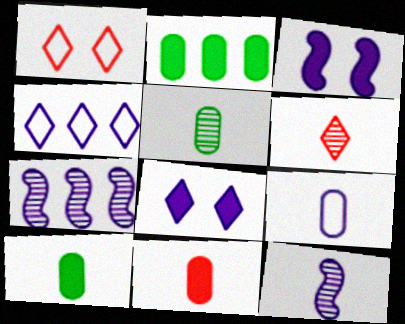[[1, 2, 12], 
[1, 7, 10], 
[5, 6, 12], 
[5, 9, 11], 
[7, 8, 9]]